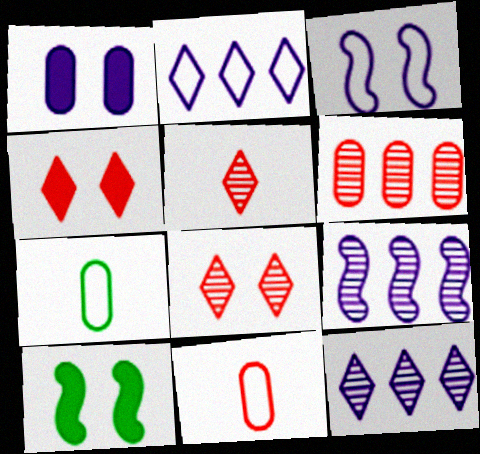[[1, 4, 10], 
[1, 6, 7], 
[4, 7, 9], 
[10, 11, 12]]